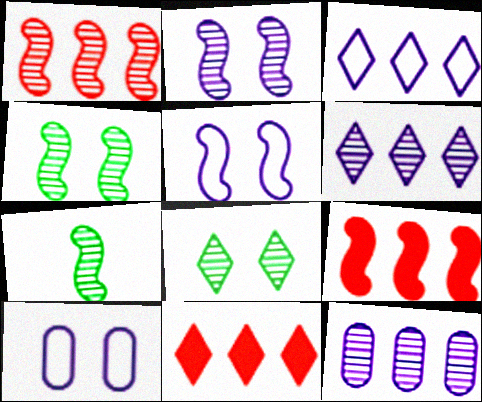[[1, 2, 7], 
[5, 7, 9], 
[7, 10, 11]]